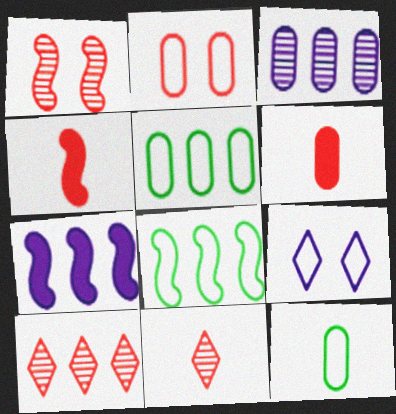[[2, 4, 10], 
[5, 7, 10]]